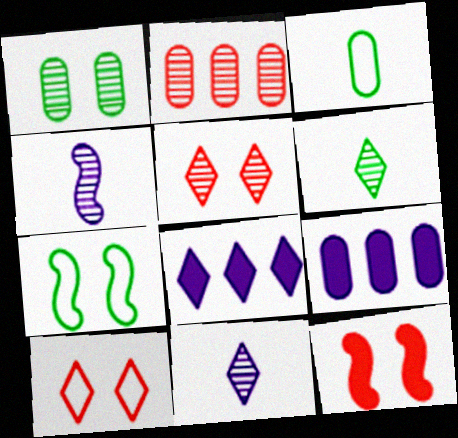[[6, 8, 10]]